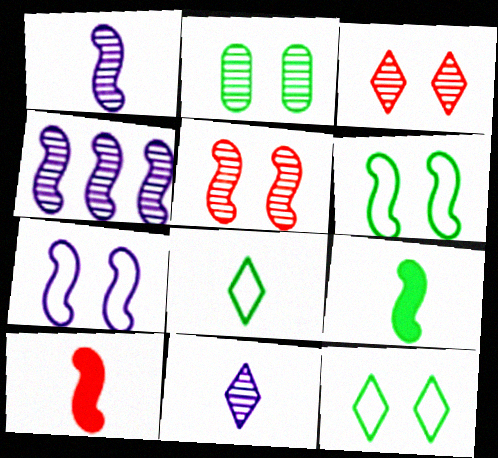[[4, 6, 10]]